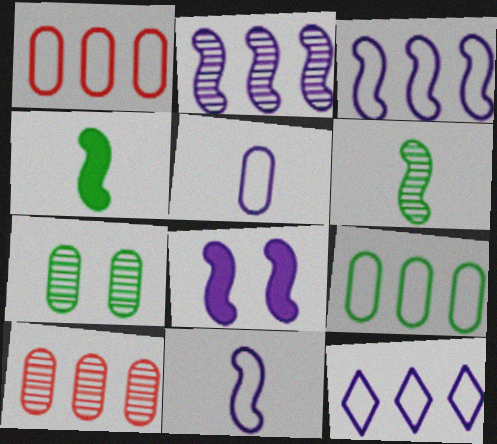[[2, 8, 11]]